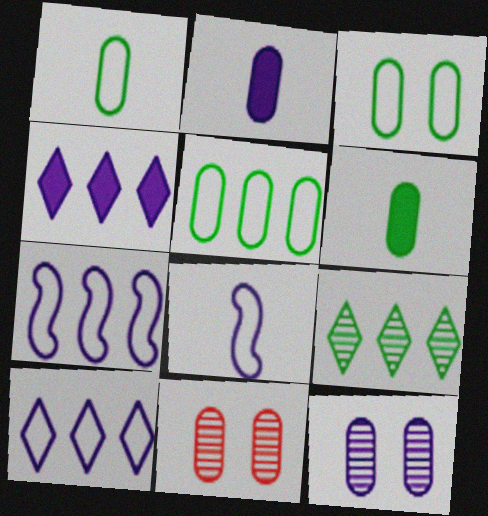[[1, 3, 5], 
[2, 5, 11], 
[4, 8, 12]]